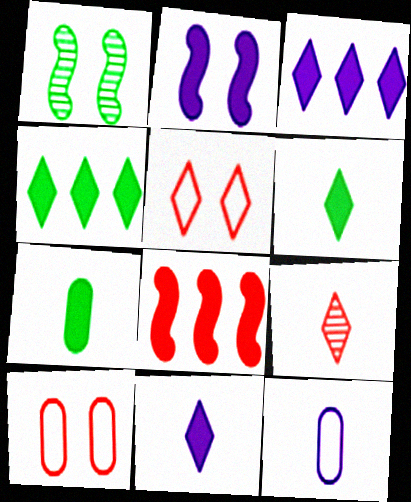[[8, 9, 10]]